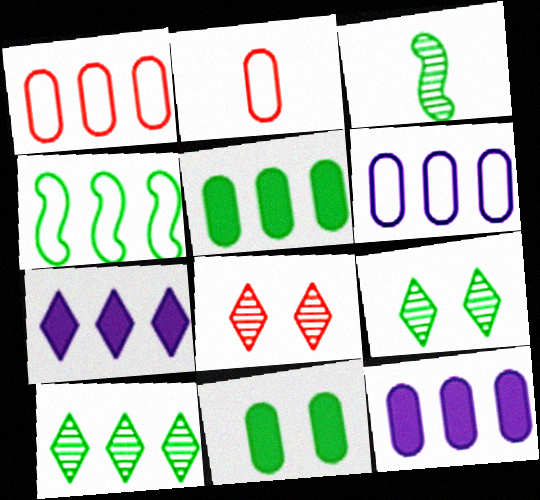[[4, 5, 10]]